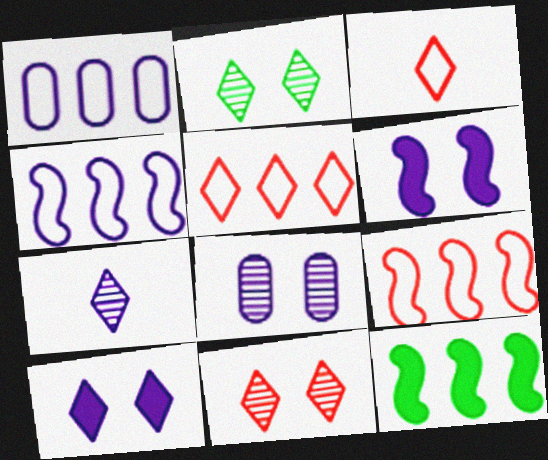[[1, 6, 7], 
[3, 8, 12]]